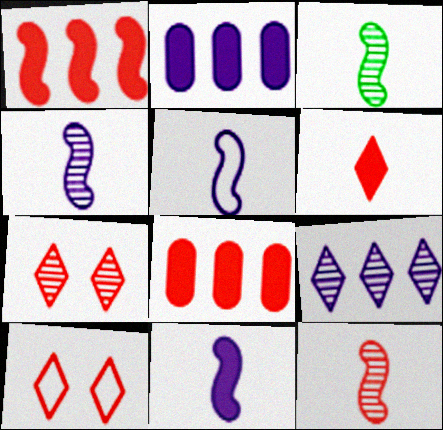[[2, 3, 10], 
[3, 4, 12], 
[4, 5, 11], 
[8, 10, 12]]